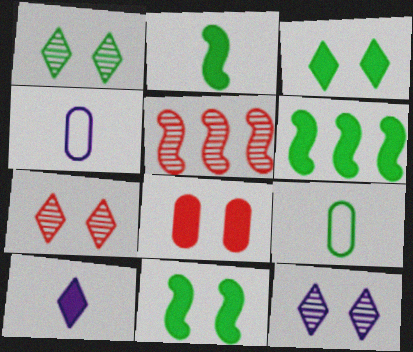[[1, 6, 9], 
[1, 7, 12], 
[2, 6, 11], 
[3, 4, 5], 
[4, 6, 7], 
[6, 8, 10]]